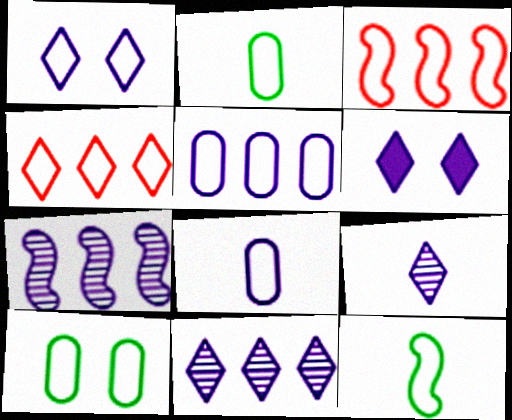[[1, 2, 3], 
[6, 7, 8]]